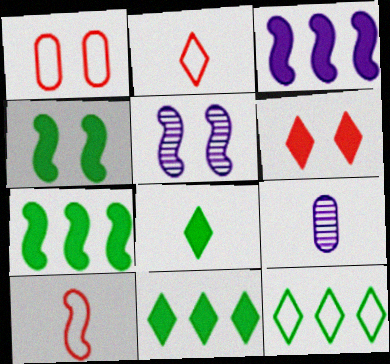[[5, 7, 10], 
[8, 9, 10]]